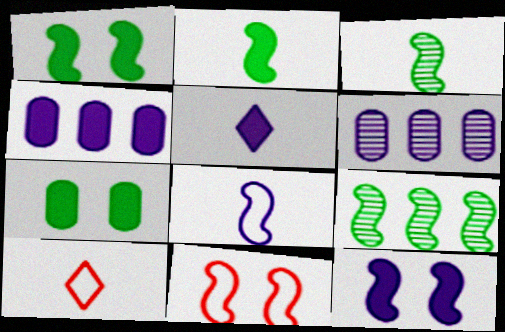[[1, 6, 10], 
[4, 5, 12]]